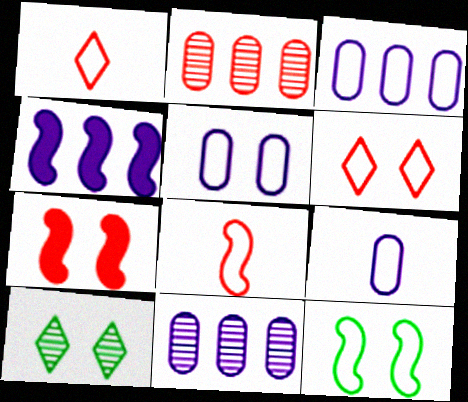[[1, 2, 7], 
[1, 3, 12], 
[3, 5, 9], 
[5, 6, 12], 
[5, 7, 10]]